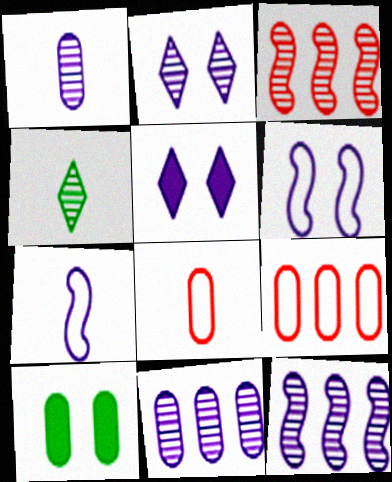[[1, 2, 12], 
[1, 9, 10], 
[5, 7, 11], 
[8, 10, 11]]